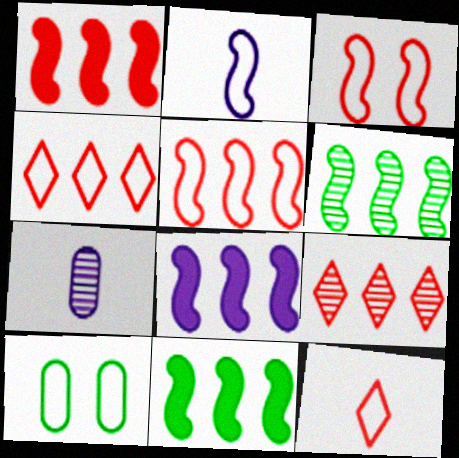[[1, 8, 11], 
[2, 4, 10], 
[5, 6, 8]]